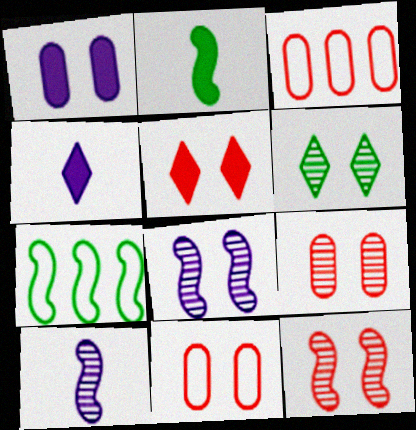[[4, 7, 9], 
[5, 11, 12], 
[6, 8, 9]]